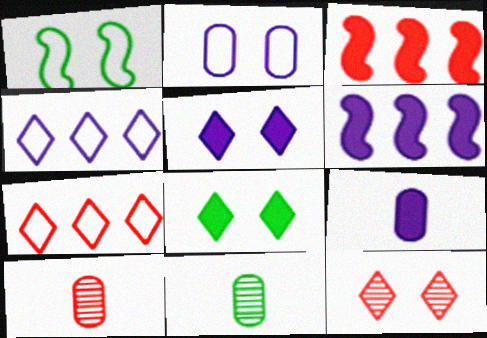[[3, 8, 9], 
[5, 6, 9]]